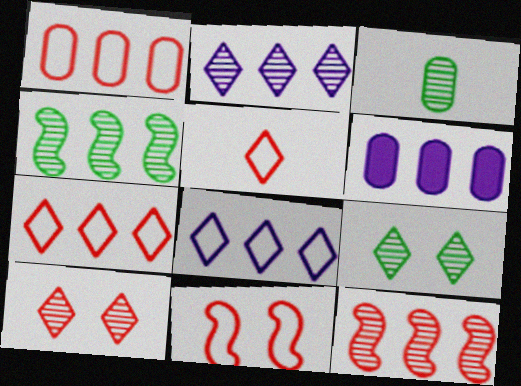[[1, 5, 11], 
[3, 4, 9], 
[4, 6, 7]]